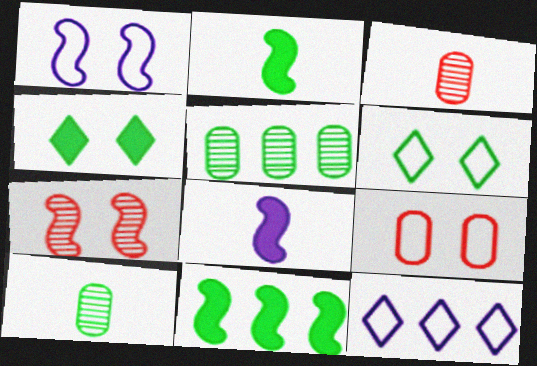[[1, 6, 9], 
[2, 5, 6], 
[6, 10, 11]]